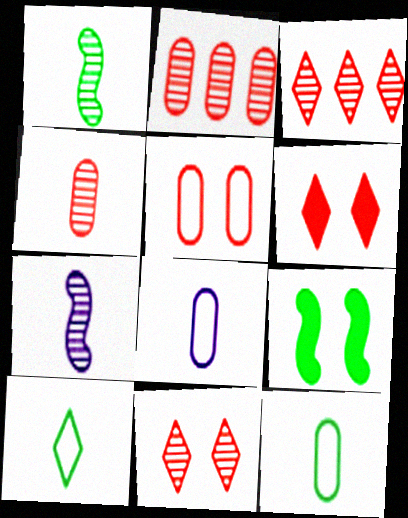[[3, 8, 9]]